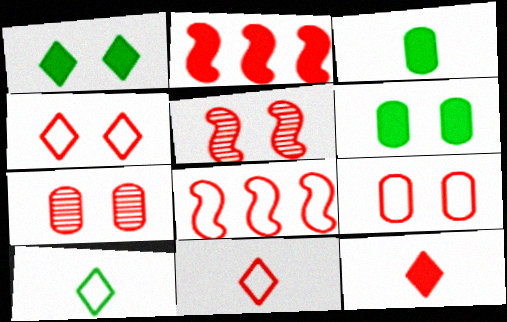[[2, 7, 11], 
[7, 8, 12], 
[8, 9, 11]]